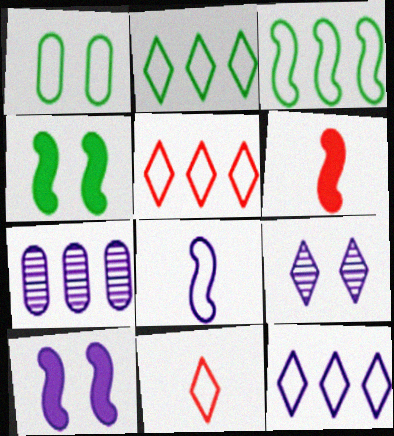[[1, 5, 8], 
[2, 5, 12], 
[4, 7, 11]]